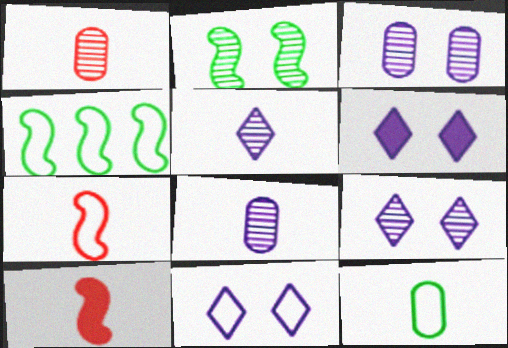[[1, 4, 6], 
[5, 10, 12], 
[6, 9, 11]]